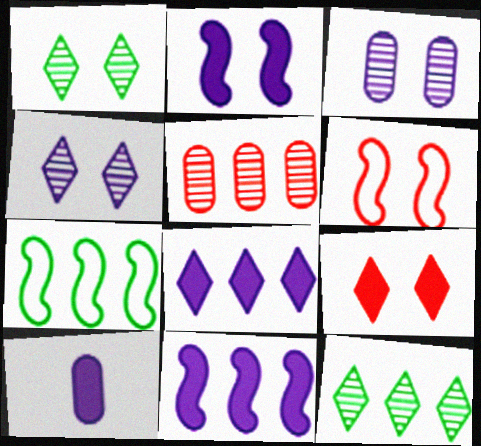[[2, 8, 10], 
[5, 7, 8], 
[6, 10, 12]]